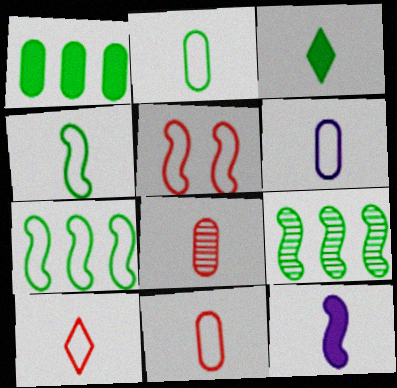[[2, 6, 11], 
[4, 6, 10], 
[5, 9, 12]]